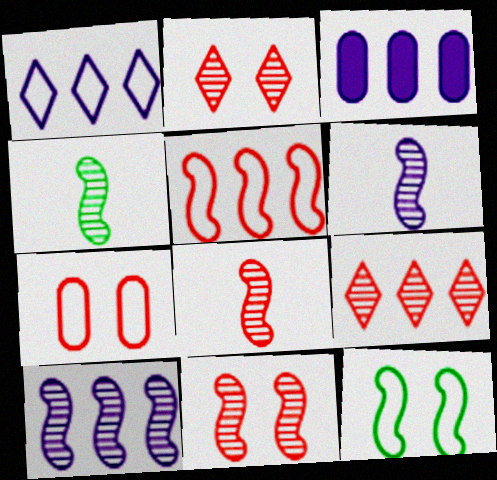[[1, 3, 10], 
[4, 6, 8], 
[4, 10, 11]]